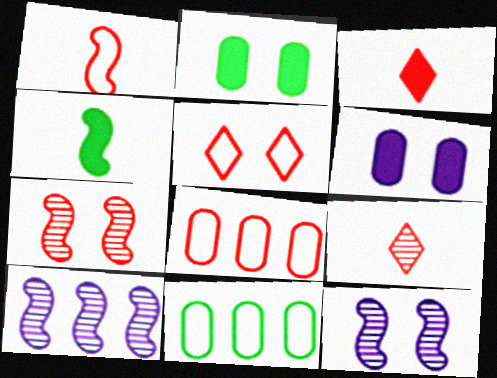[[1, 5, 8], 
[2, 5, 12], 
[3, 7, 8], 
[3, 11, 12]]